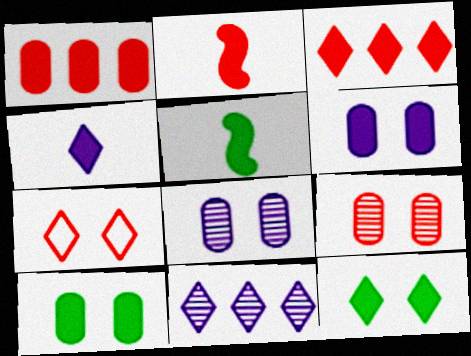[[3, 4, 12], 
[3, 5, 6]]